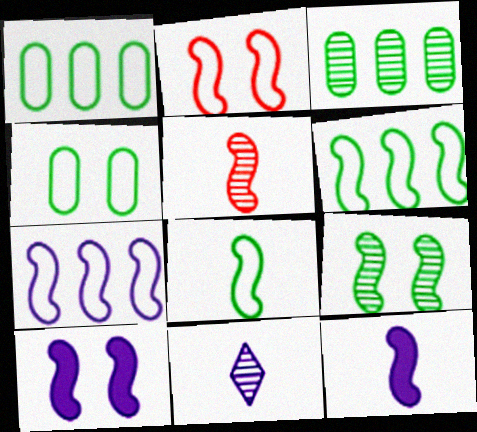[[2, 7, 8], 
[2, 9, 10], 
[5, 6, 10], 
[5, 8, 12]]